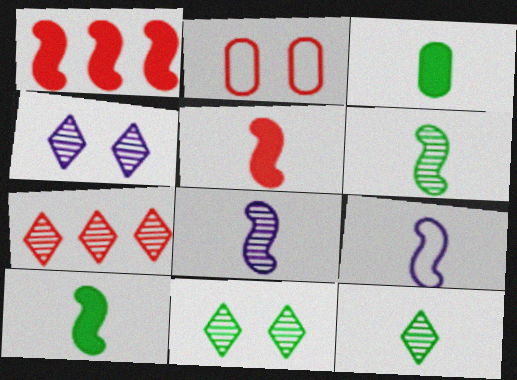[[2, 5, 7], 
[4, 7, 12], 
[5, 6, 9]]